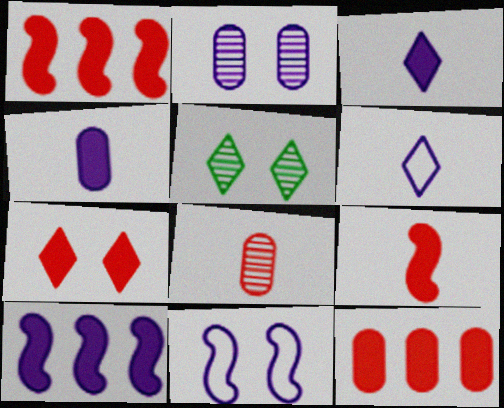[[2, 6, 10], 
[7, 9, 12]]